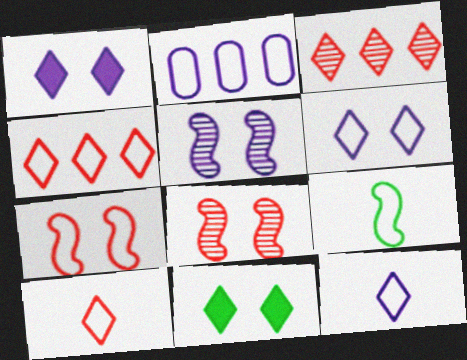[[3, 11, 12]]